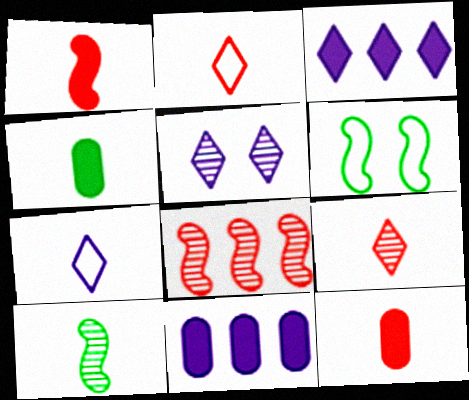[[3, 5, 7], 
[6, 9, 11], 
[7, 10, 12]]